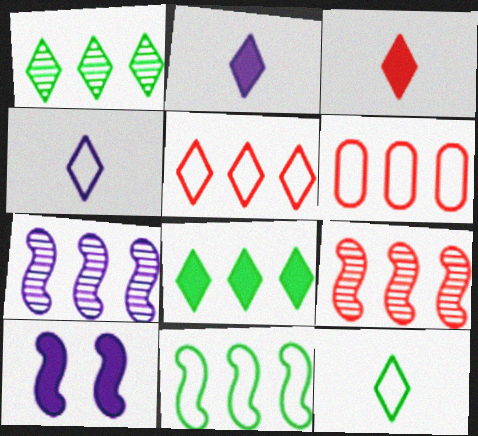[[6, 7, 8]]